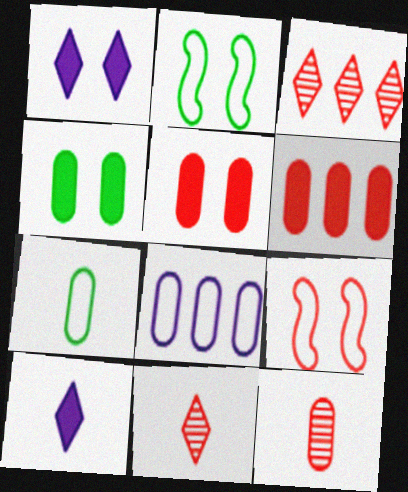[[4, 8, 12], 
[6, 9, 11]]